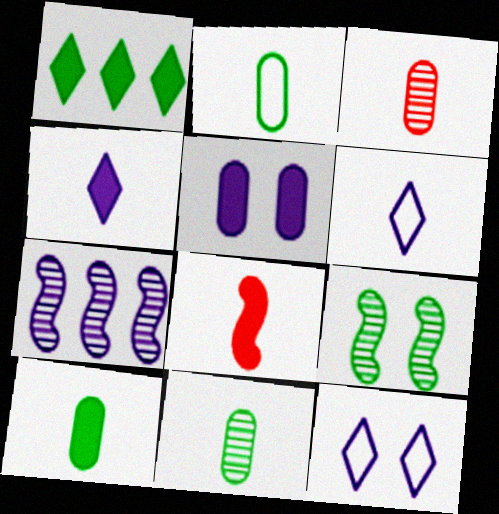[[1, 2, 9], 
[1, 5, 8], 
[2, 10, 11], 
[4, 8, 10], 
[5, 6, 7], 
[6, 8, 11]]